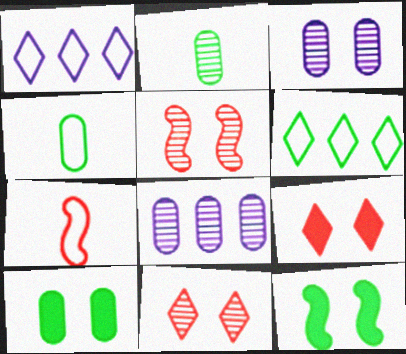[[2, 6, 12]]